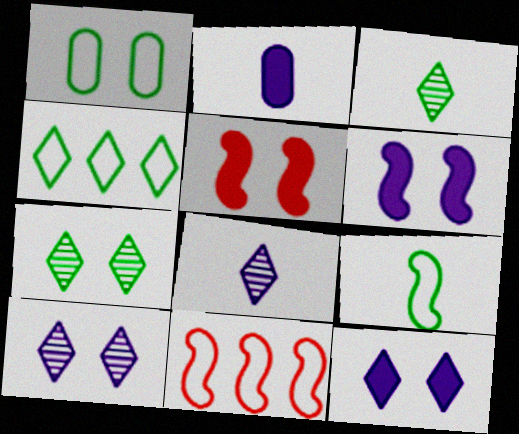[[1, 4, 9], 
[1, 5, 10], 
[2, 7, 11]]